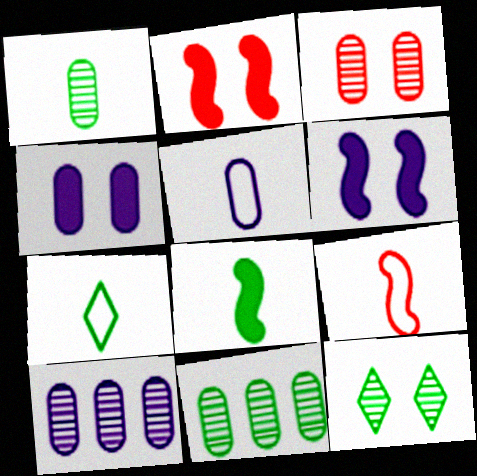[[1, 3, 10], 
[1, 7, 8], 
[2, 7, 10], 
[4, 5, 10], 
[5, 7, 9]]